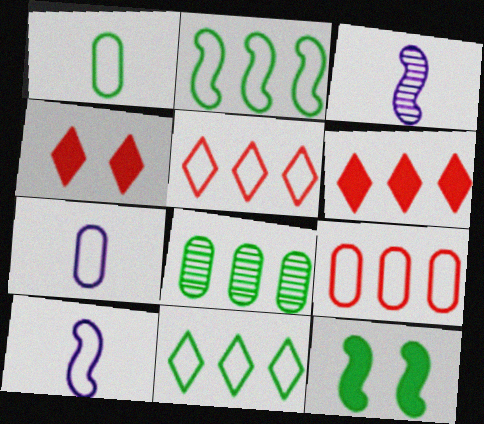[[4, 8, 10]]